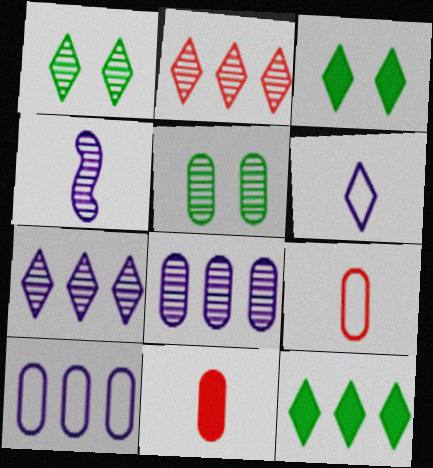[[2, 3, 6], 
[2, 4, 5], 
[5, 10, 11]]